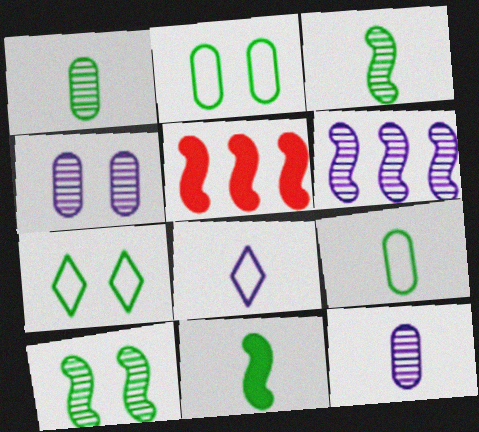[[5, 7, 12]]